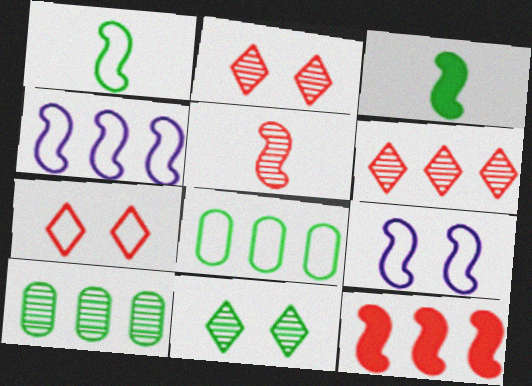[[3, 8, 11]]